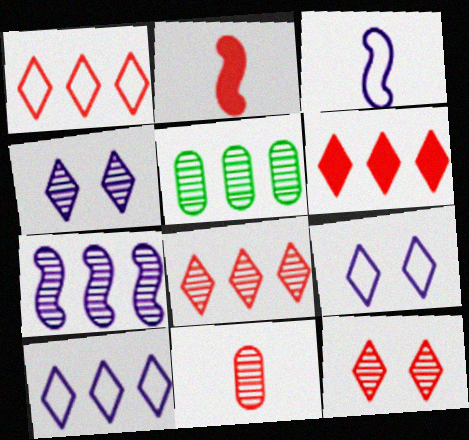[[1, 6, 8], 
[2, 5, 9], 
[5, 7, 8]]